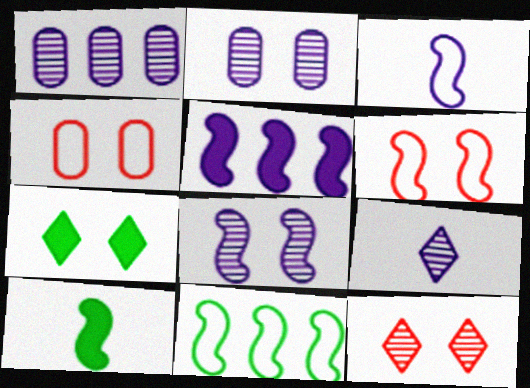[[1, 8, 9], 
[2, 6, 7], 
[3, 5, 8], 
[3, 6, 11], 
[4, 7, 8]]